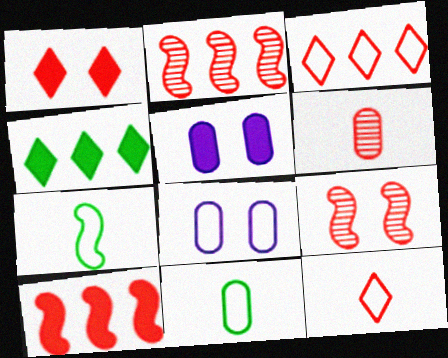[[3, 7, 8]]